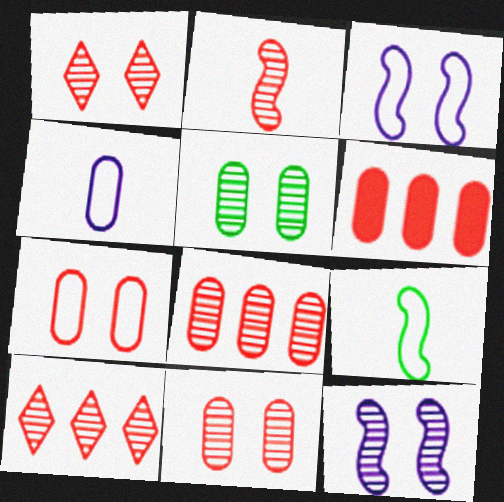[[1, 2, 8], 
[1, 5, 12], 
[2, 10, 11], 
[4, 5, 6]]